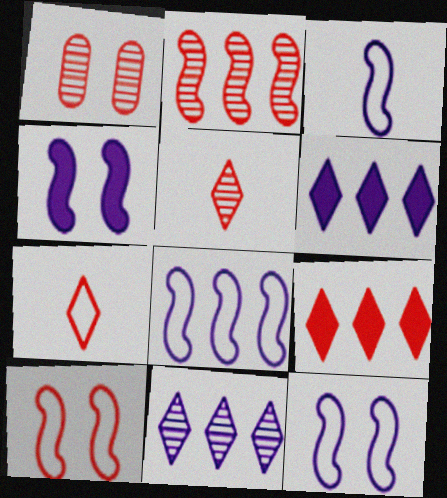[[1, 2, 5], 
[3, 8, 12]]